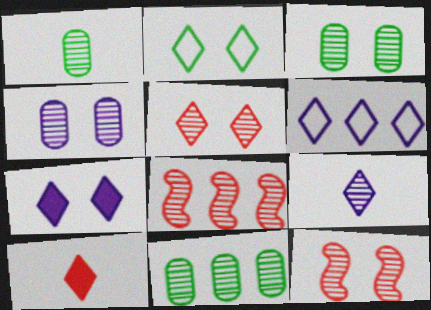[[1, 3, 11], 
[2, 5, 7], 
[3, 8, 9], 
[6, 7, 9], 
[9, 11, 12]]